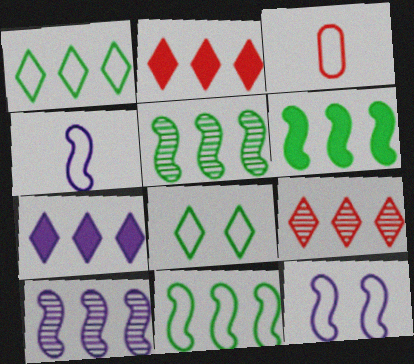[[1, 3, 12], 
[1, 7, 9], 
[5, 6, 11]]